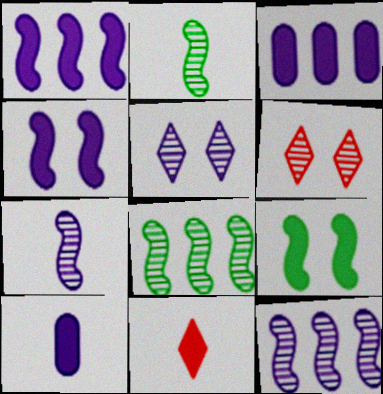[[3, 9, 11]]